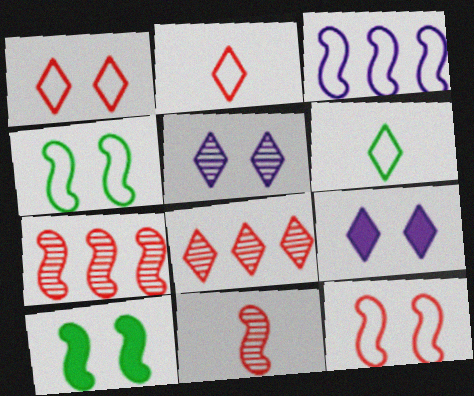[[3, 10, 11], 
[6, 8, 9]]